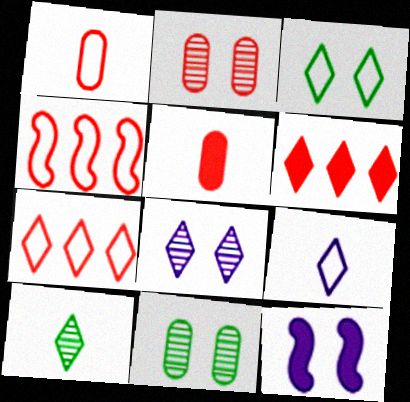[[2, 3, 12], 
[3, 7, 9]]